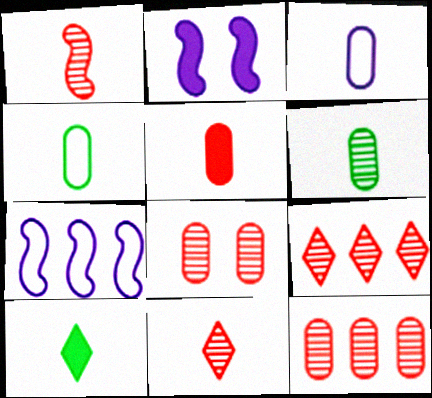[[1, 3, 10], 
[1, 8, 9], 
[2, 4, 9], 
[3, 5, 6], 
[7, 8, 10]]